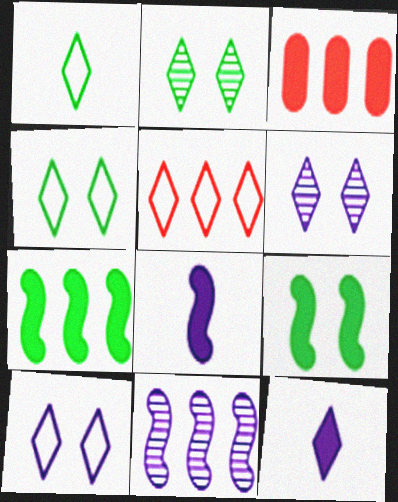[[1, 5, 10], 
[2, 5, 12], 
[3, 9, 12]]